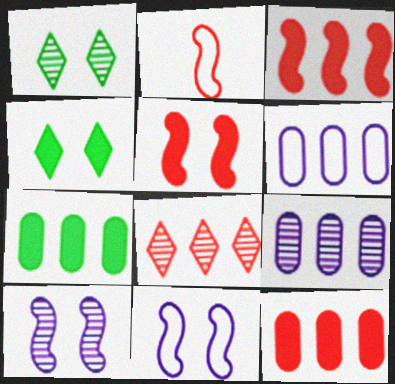[[2, 4, 9]]